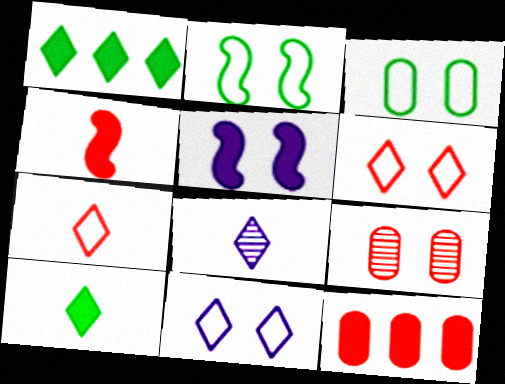[[1, 6, 8], 
[2, 8, 12], 
[5, 10, 12], 
[7, 8, 10]]